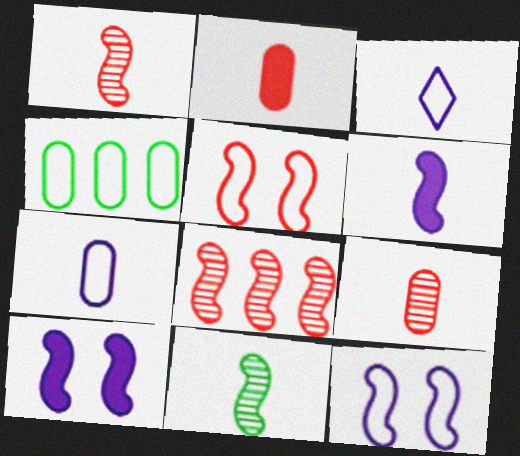[[2, 3, 11], 
[3, 4, 5]]